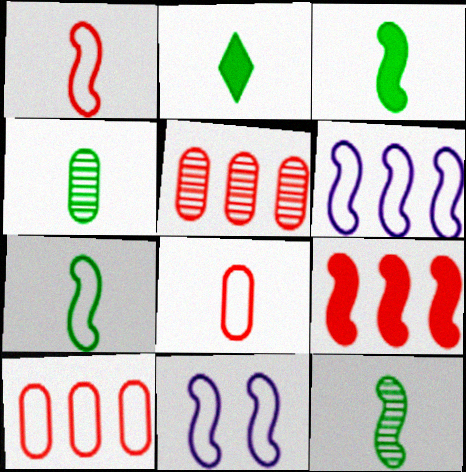[[2, 4, 7], 
[2, 5, 11], 
[3, 7, 12], 
[9, 11, 12]]